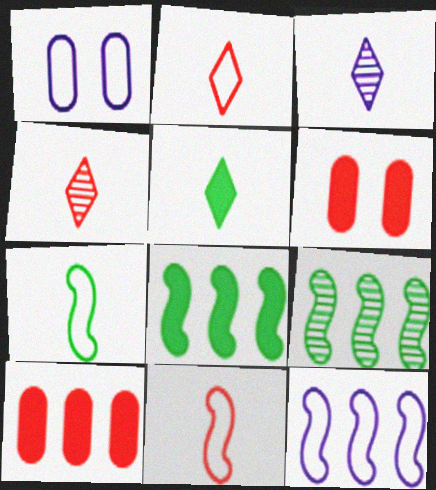[[1, 4, 8], 
[2, 3, 5]]